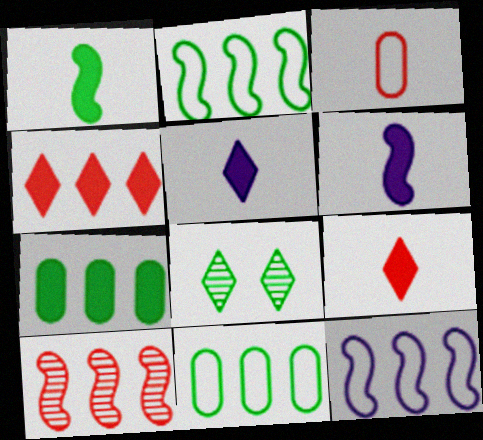[[1, 8, 11]]